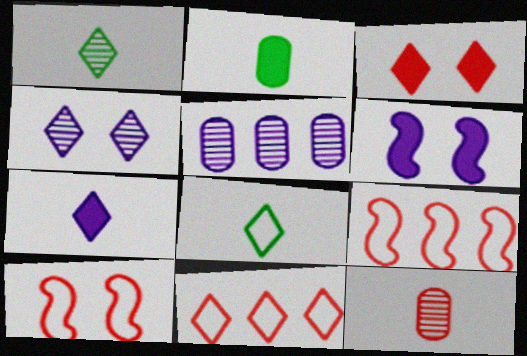[[2, 4, 9], 
[3, 9, 12]]